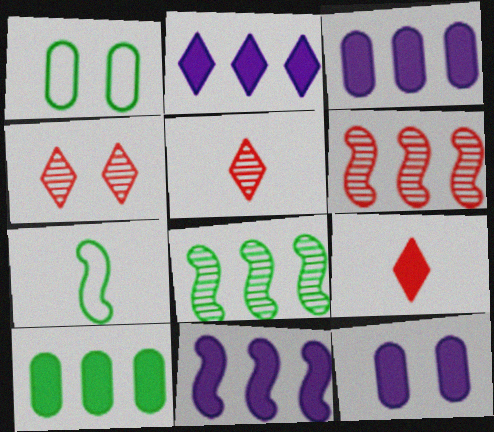[[1, 5, 11], 
[2, 3, 11], 
[3, 4, 7]]